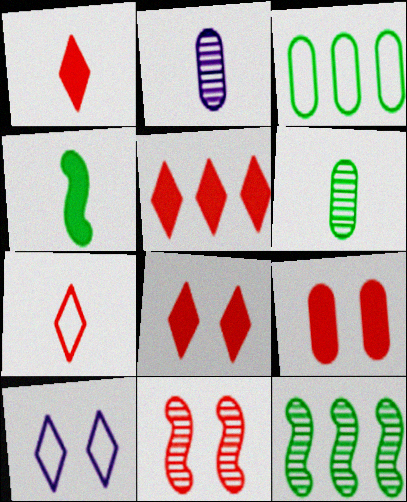[[1, 5, 8], 
[2, 3, 9], 
[2, 4, 7]]